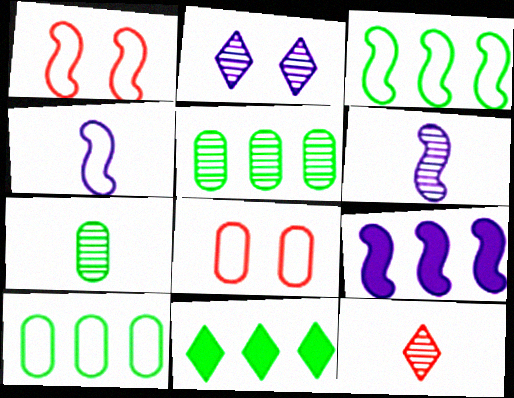[[1, 3, 4], 
[3, 5, 11], 
[6, 7, 12], 
[6, 8, 11]]